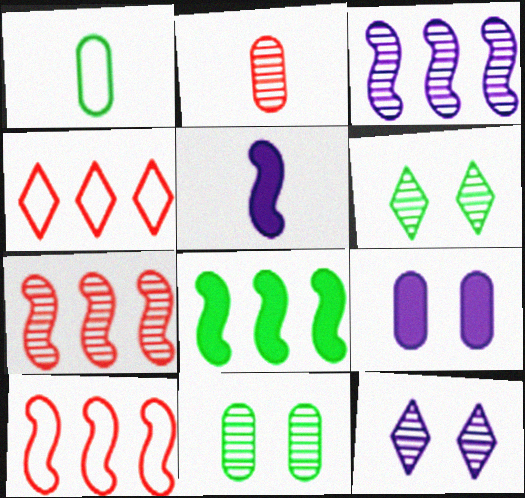[[1, 6, 8], 
[2, 3, 6], 
[3, 8, 10], 
[4, 5, 11]]